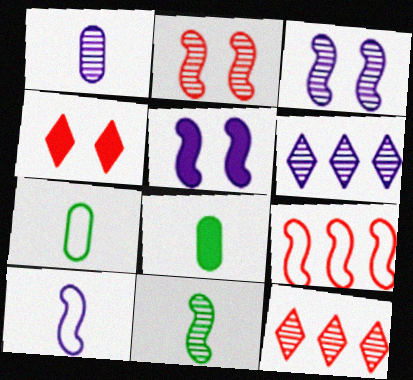[[1, 3, 6], 
[5, 7, 12], 
[5, 9, 11]]